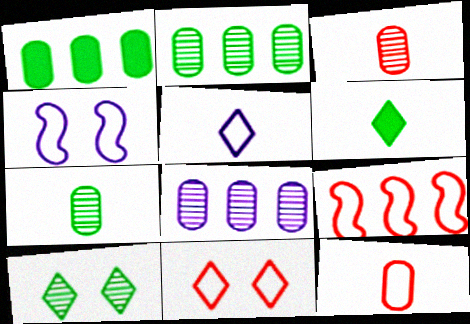[[9, 11, 12]]